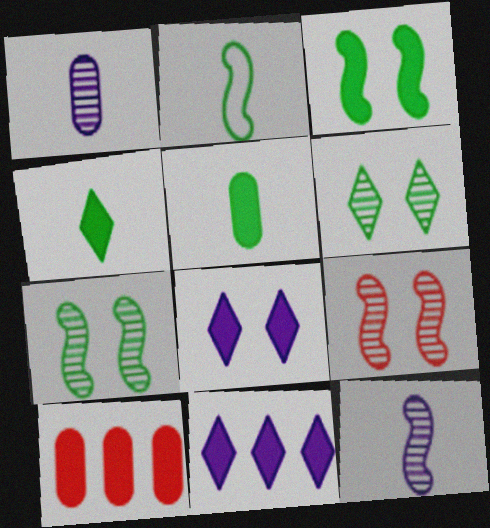[]